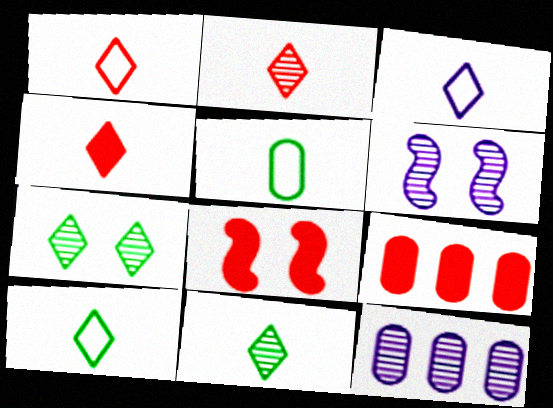[[1, 2, 4], 
[1, 3, 10], 
[3, 4, 11], 
[4, 8, 9], 
[6, 9, 10], 
[8, 10, 12]]